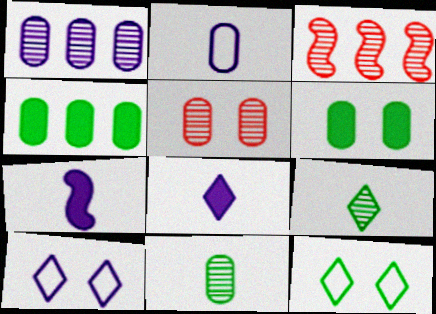[[1, 5, 11], 
[1, 7, 10], 
[2, 4, 5]]